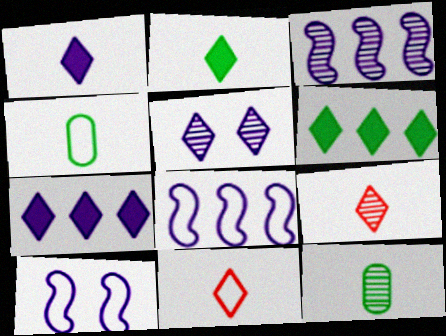[[5, 6, 11]]